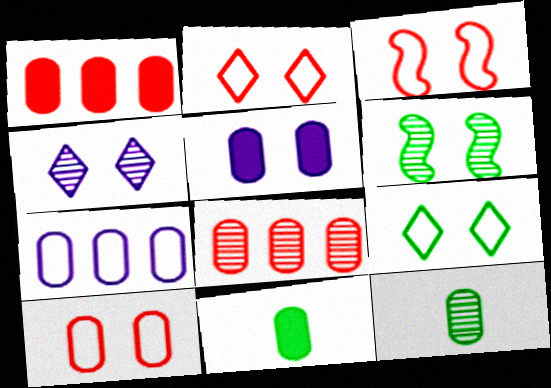[[1, 5, 11], 
[2, 3, 10], 
[2, 5, 6]]